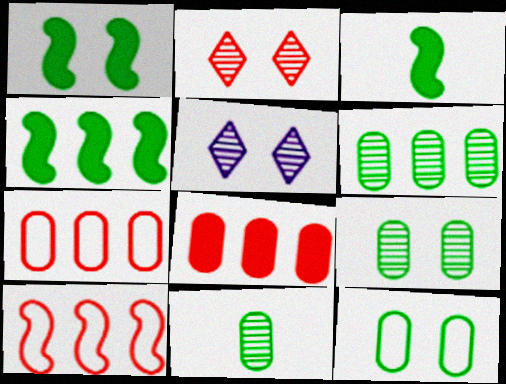[[1, 3, 4], 
[3, 5, 7], 
[6, 9, 11]]